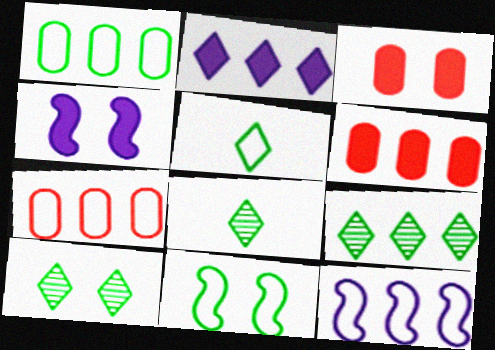[[1, 5, 11], 
[3, 8, 12], 
[4, 7, 8], 
[6, 9, 12], 
[8, 9, 10]]